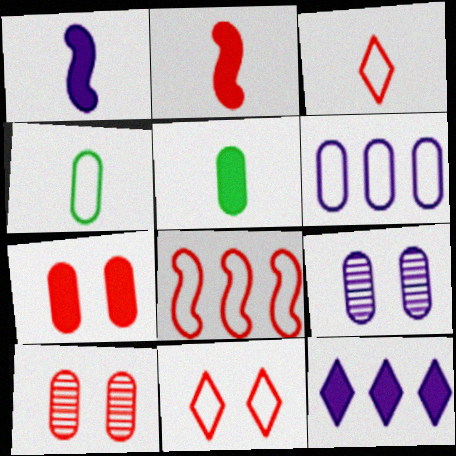[[5, 6, 10]]